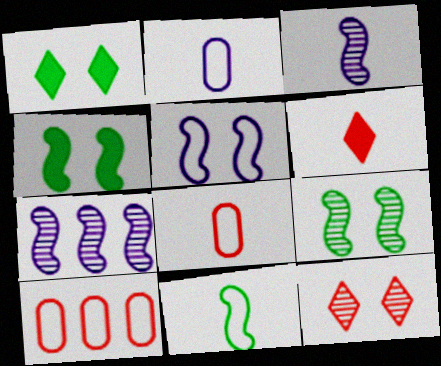[[1, 3, 10], 
[1, 7, 8]]